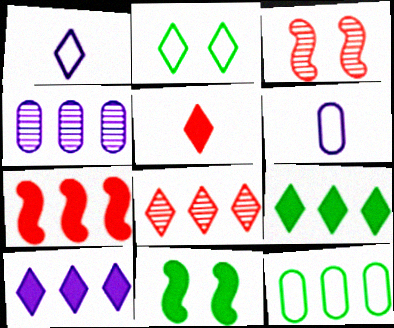[[3, 6, 9], 
[6, 8, 11]]